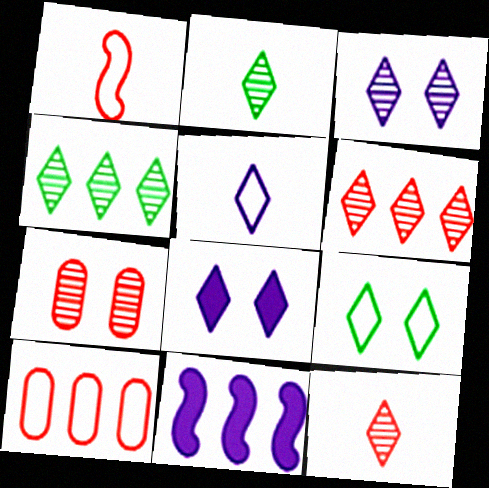[[2, 3, 6], 
[3, 4, 12], 
[4, 10, 11]]